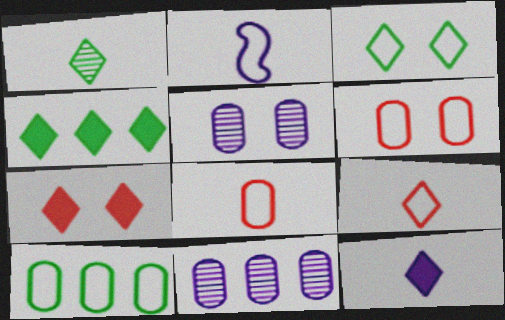[[1, 3, 4], 
[1, 9, 12], 
[4, 7, 12]]